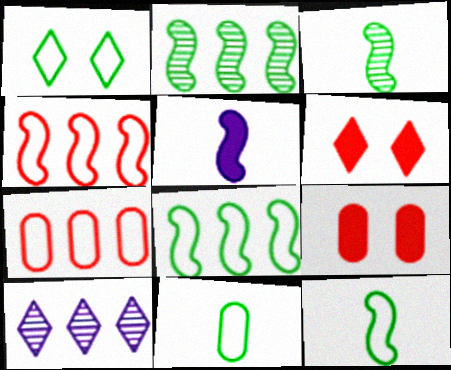[[1, 8, 11], 
[9, 10, 12]]